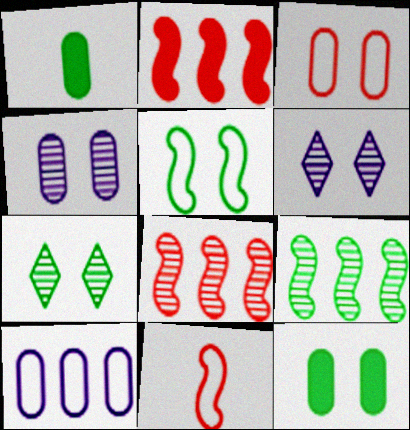[[3, 4, 12], 
[5, 7, 12]]